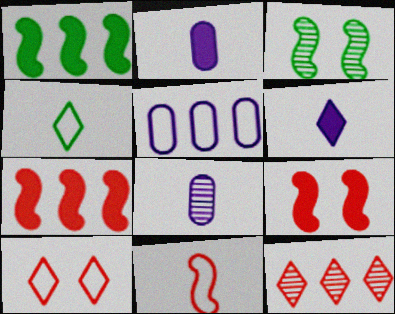[[1, 5, 12], 
[1, 8, 10], 
[3, 8, 12]]